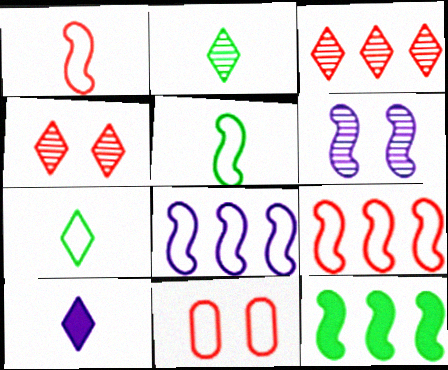[[1, 6, 12], 
[7, 8, 11]]